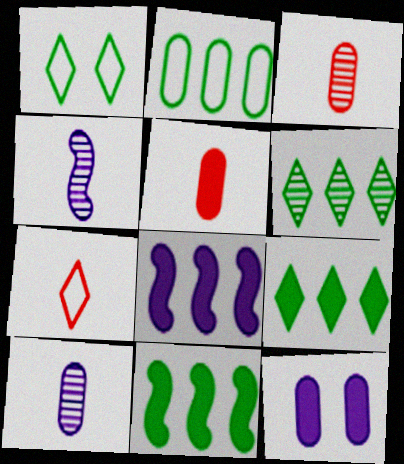[[1, 3, 8], 
[2, 3, 12], 
[2, 6, 11]]